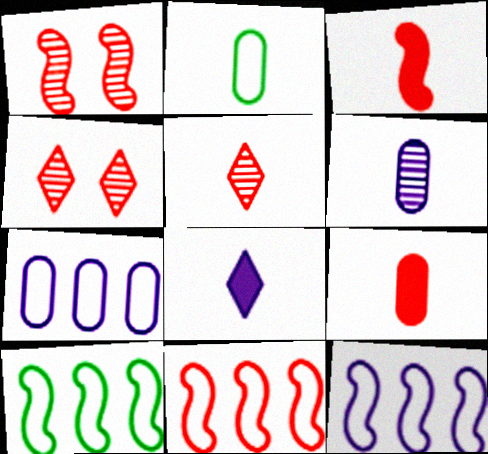[[1, 3, 11], 
[2, 6, 9], 
[4, 9, 11], 
[10, 11, 12]]